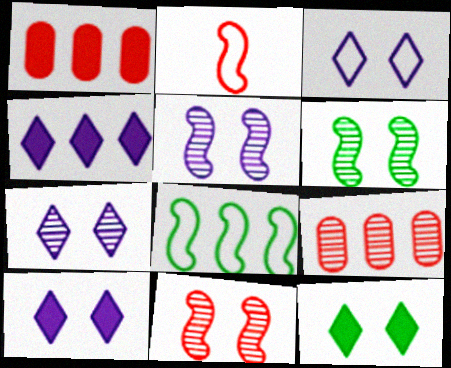[[3, 7, 10], 
[4, 8, 9], 
[5, 6, 11]]